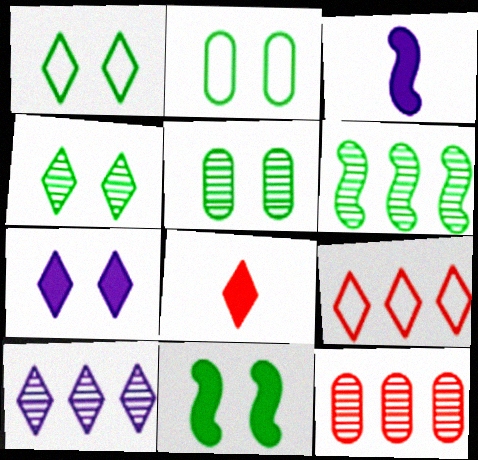[[1, 3, 12], 
[1, 5, 11], 
[1, 8, 10], 
[2, 4, 11], 
[3, 5, 9], 
[6, 10, 12]]